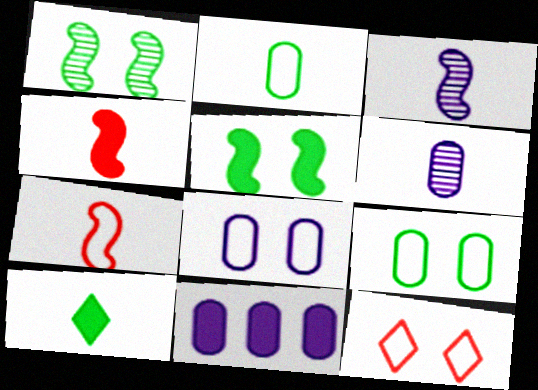[[6, 7, 10], 
[6, 8, 11]]